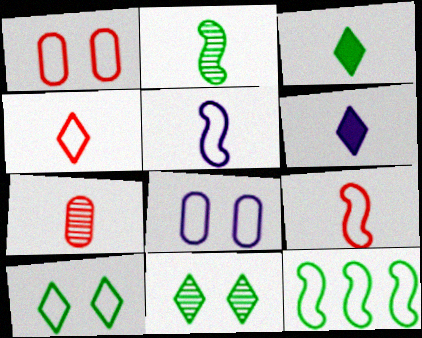[[3, 5, 7], 
[4, 8, 12]]